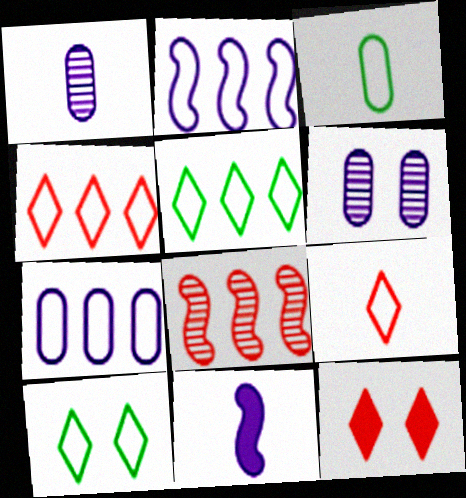[]